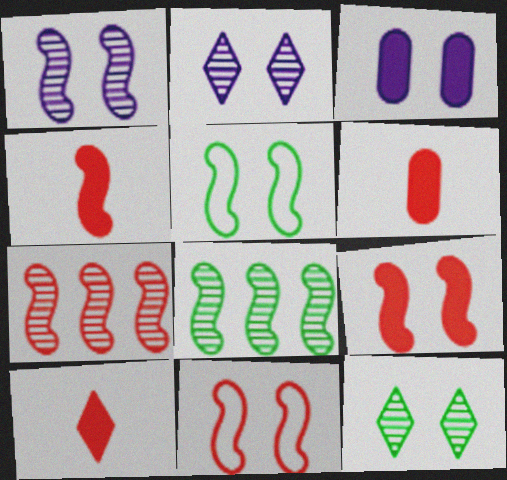[[1, 5, 9], 
[3, 11, 12], 
[4, 6, 10], 
[4, 7, 11]]